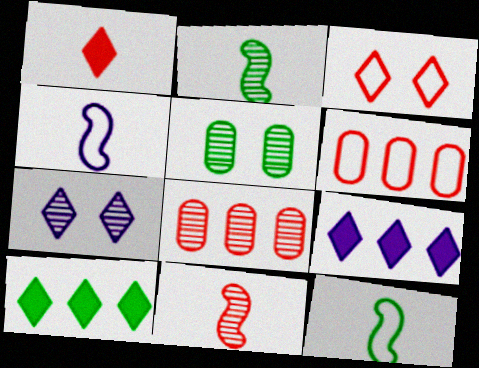[[2, 7, 8], 
[5, 10, 12]]